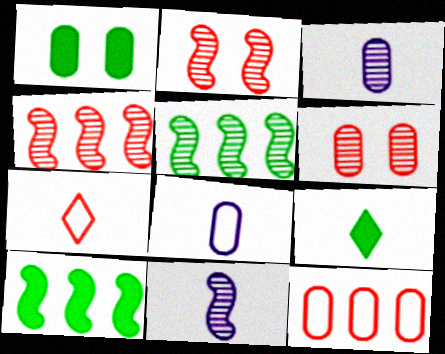[[1, 3, 12], 
[1, 9, 10], 
[2, 5, 11]]